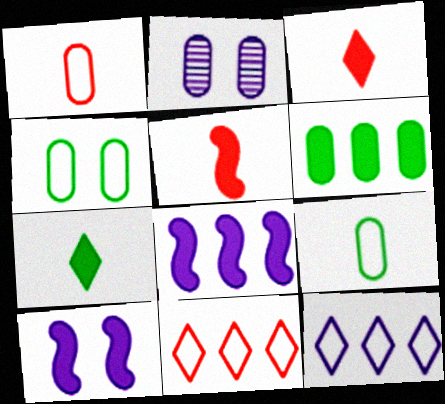[[1, 2, 6], 
[3, 6, 10]]